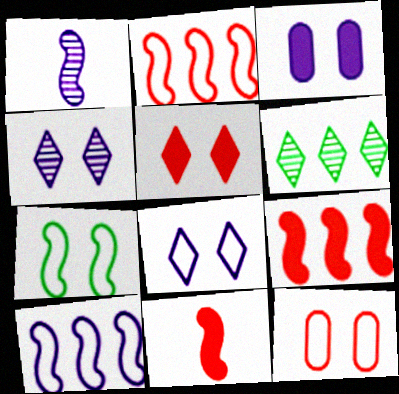[[1, 7, 9], 
[7, 8, 12]]